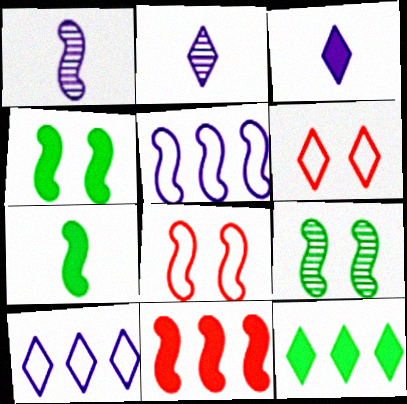[[2, 6, 12]]